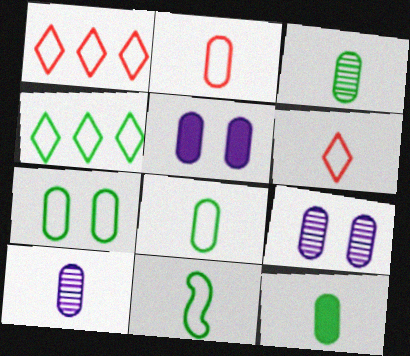[[2, 10, 12], 
[3, 8, 12], 
[4, 7, 11]]